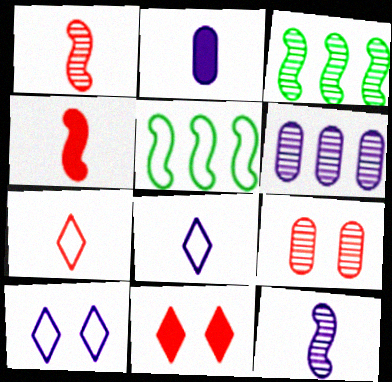[[2, 8, 12]]